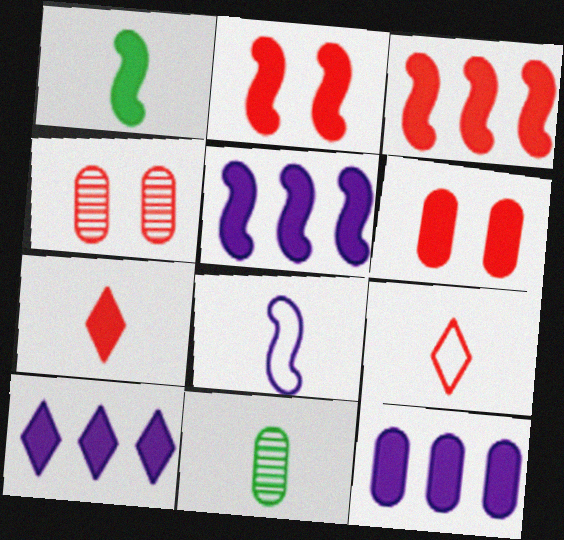[[1, 2, 5], 
[1, 6, 10], 
[3, 4, 9], 
[3, 6, 7], 
[5, 10, 12], 
[7, 8, 11]]